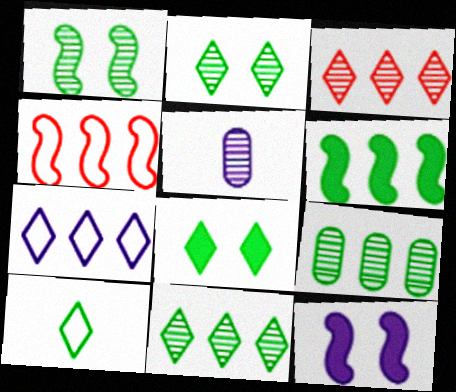[[1, 3, 5], 
[4, 5, 8], 
[5, 7, 12], 
[8, 10, 11]]